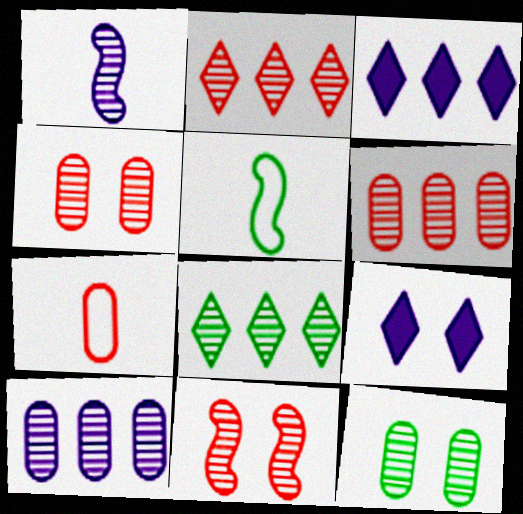[[1, 2, 12], 
[1, 4, 8], 
[3, 4, 5], 
[5, 6, 9]]